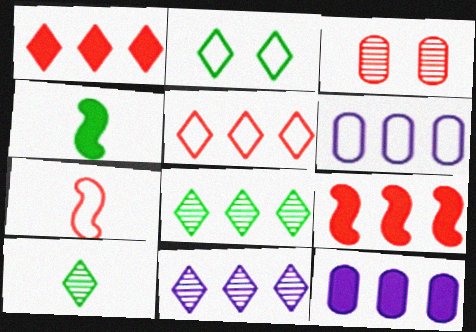[[1, 3, 7], 
[2, 6, 7], 
[6, 8, 9]]